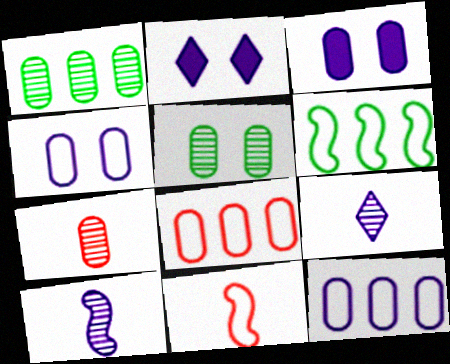[[1, 2, 11], 
[2, 6, 7], 
[2, 10, 12]]